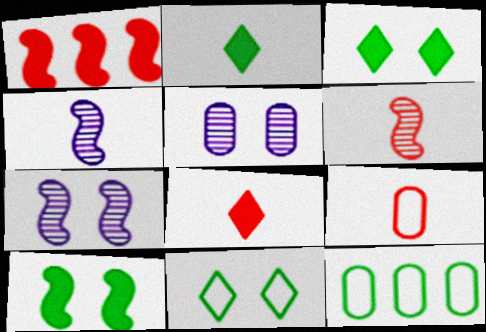[[2, 4, 9], 
[6, 8, 9], 
[7, 8, 12]]